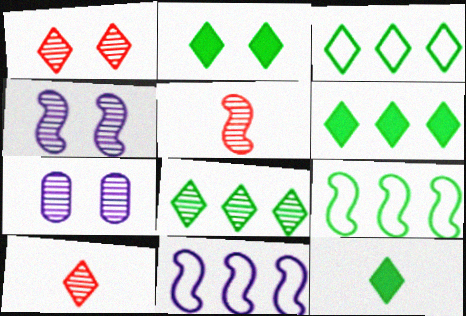[[2, 6, 12], 
[3, 6, 8], 
[5, 7, 8]]